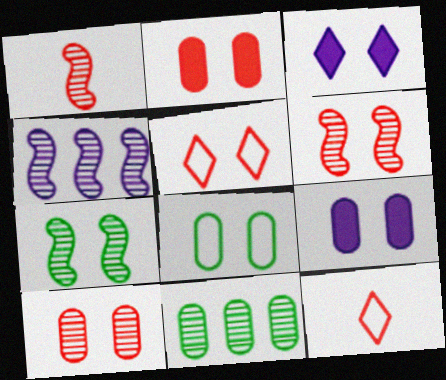[[1, 4, 7], 
[2, 5, 6], 
[3, 6, 8], 
[5, 7, 9], 
[8, 9, 10]]